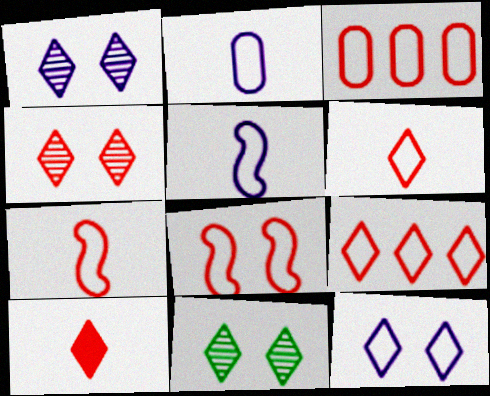[[1, 4, 11], 
[3, 6, 8], 
[4, 9, 10]]